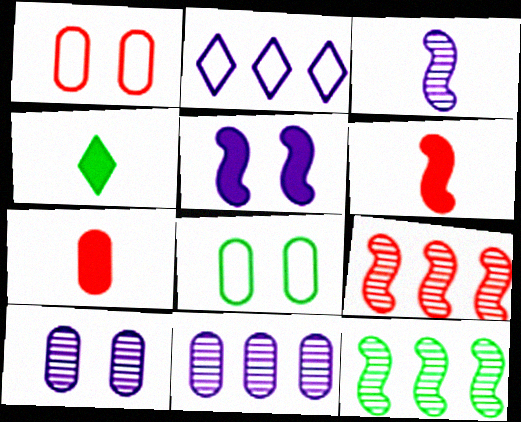[[4, 8, 12], 
[7, 8, 11]]